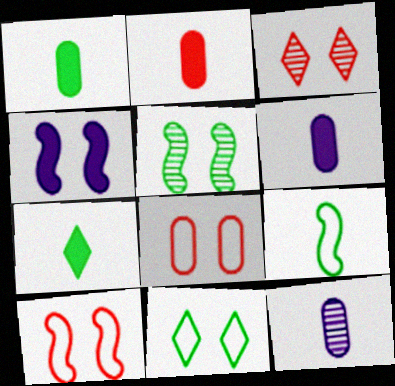[[1, 2, 6], 
[4, 5, 10]]